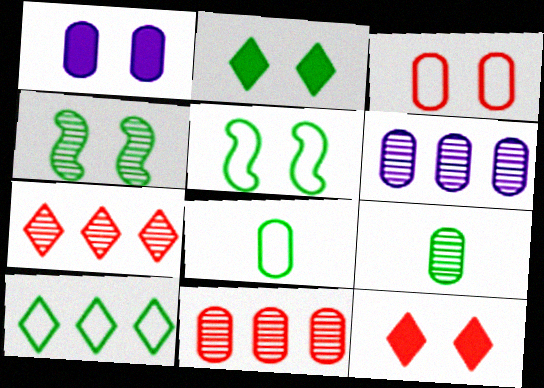[[1, 8, 11], 
[5, 8, 10]]